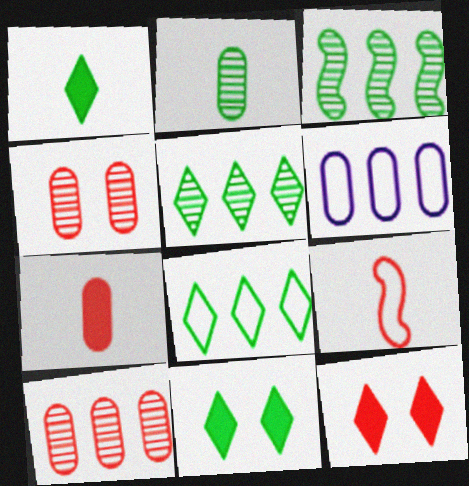[[9, 10, 12]]